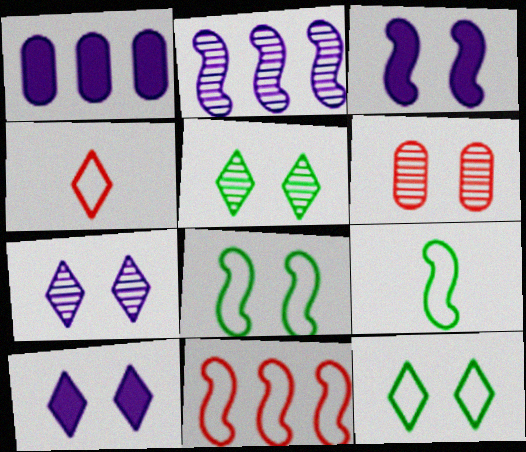[[3, 6, 12], 
[6, 8, 10]]